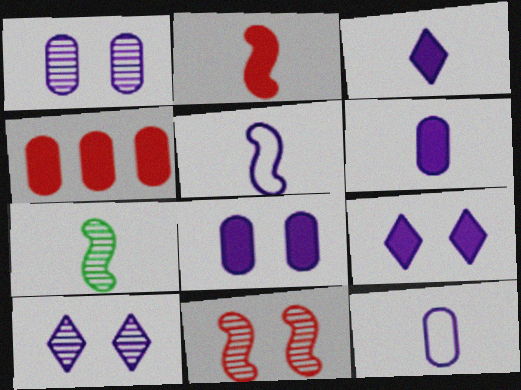[[2, 5, 7]]